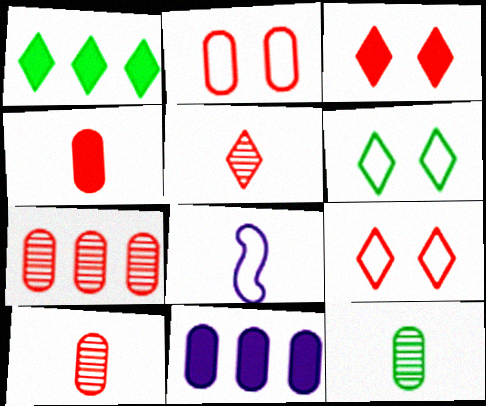[[2, 4, 7], 
[2, 11, 12]]